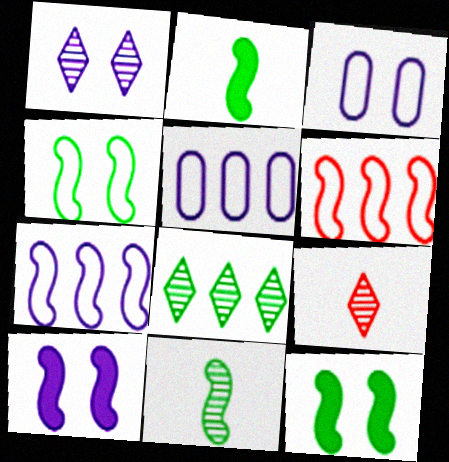[[1, 3, 10], 
[1, 8, 9], 
[5, 9, 12], 
[6, 10, 11]]